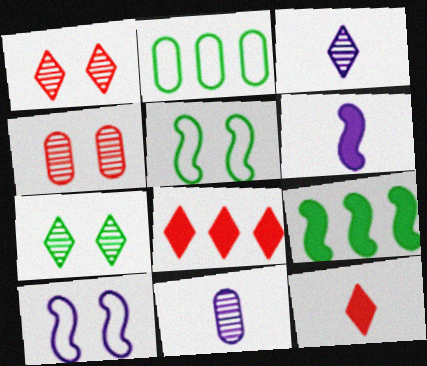[[1, 2, 6], 
[5, 8, 11]]